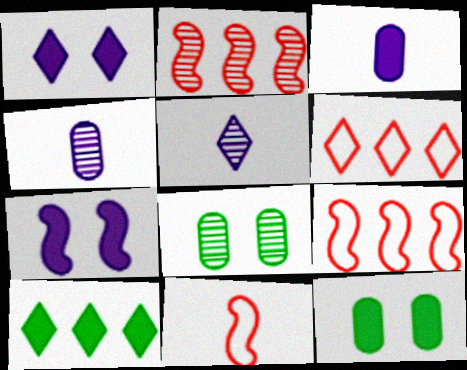[[2, 5, 8], 
[5, 9, 12]]